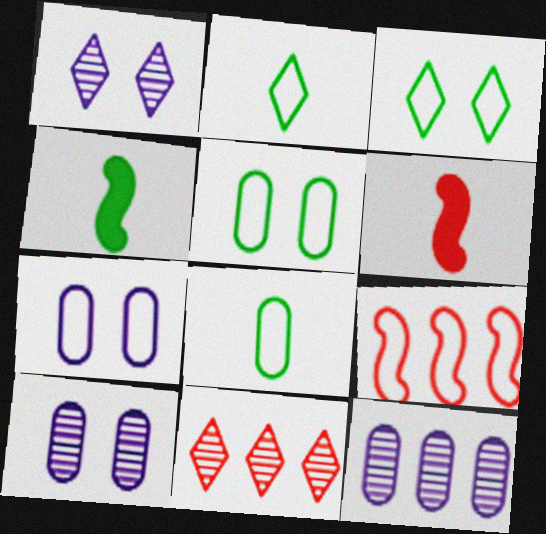[[2, 7, 9], 
[3, 6, 12], 
[4, 7, 11]]